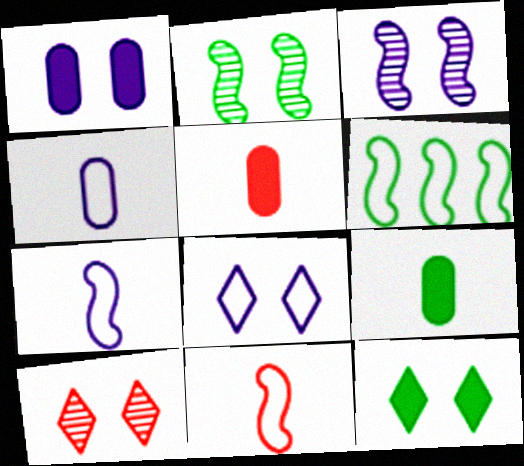[[1, 3, 8], 
[8, 10, 12]]